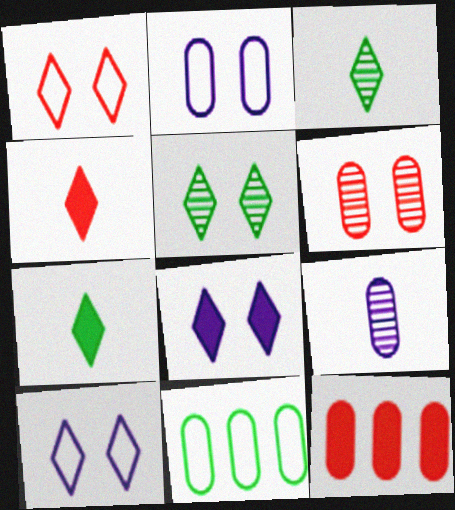[[1, 5, 8]]